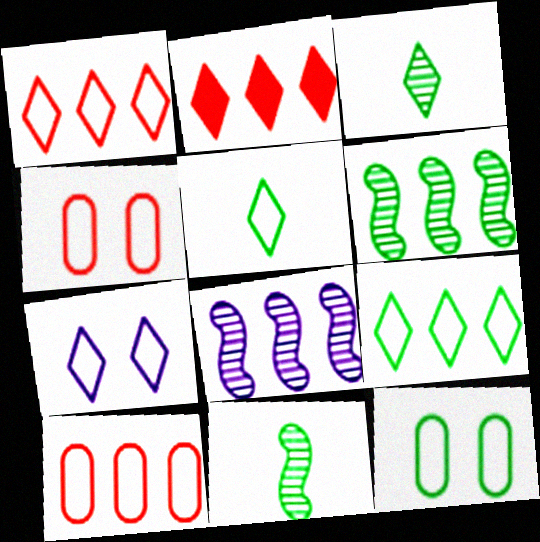[[1, 5, 7], 
[2, 3, 7]]